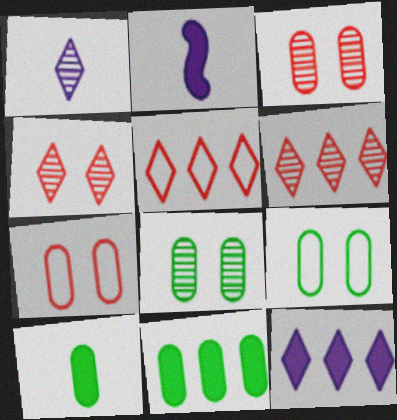[[2, 5, 8], 
[2, 6, 9]]